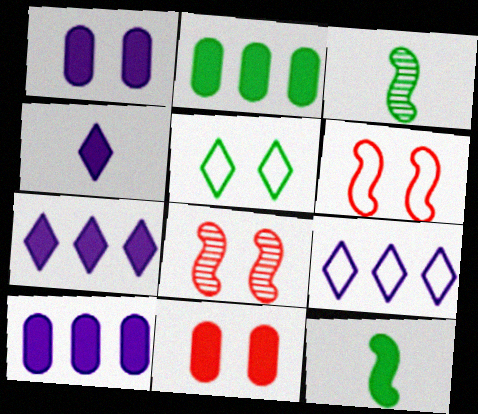[[1, 5, 8], 
[2, 3, 5], 
[3, 9, 11], 
[7, 11, 12]]